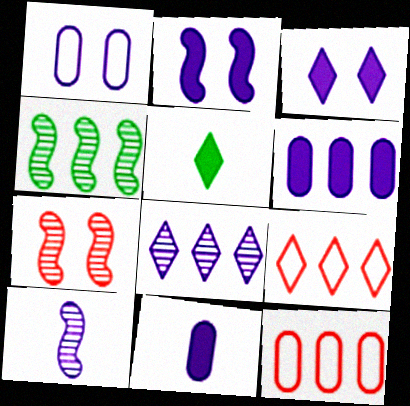[[4, 6, 9], 
[4, 7, 10]]